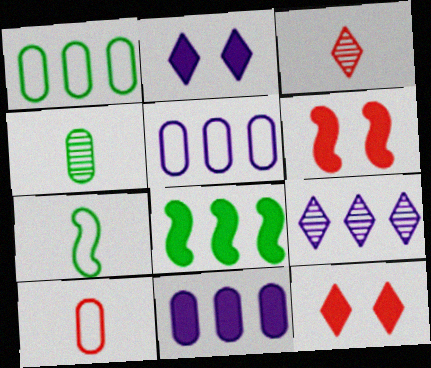[]